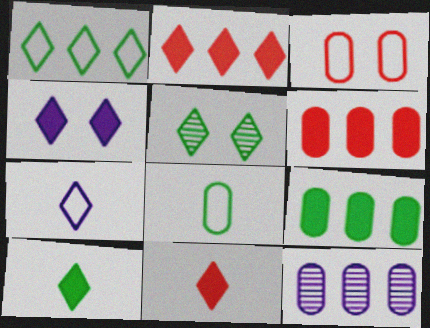[[1, 5, 10], 
[2, 4, 10], 
[2, 5, 7]]